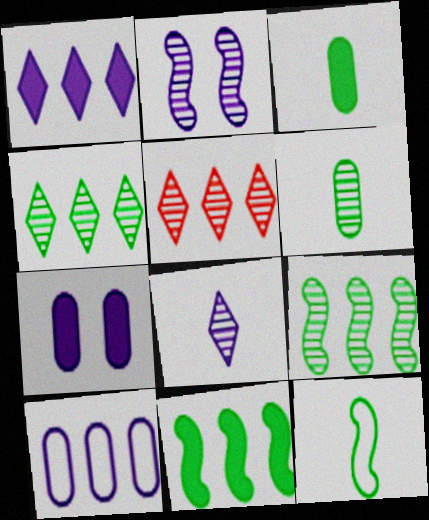[[2, 5, 6], 
[5, 7, 12], 
[5, 10, 11]]